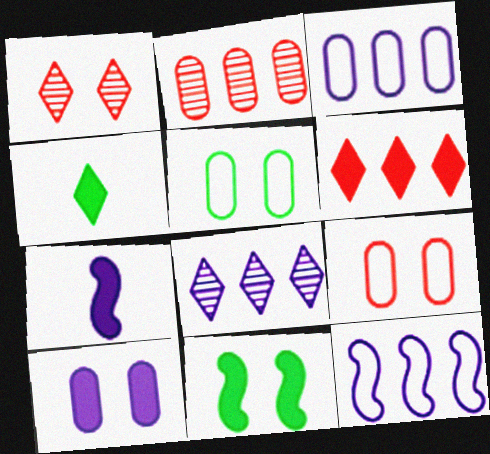[]